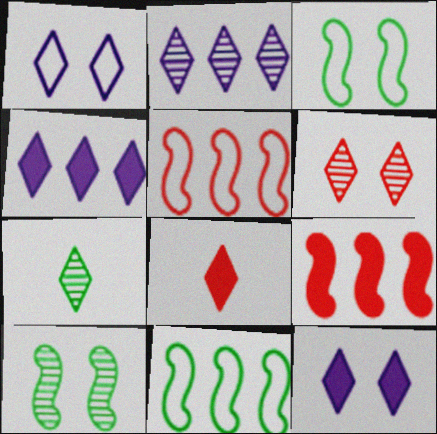[[2, 6, 7]]